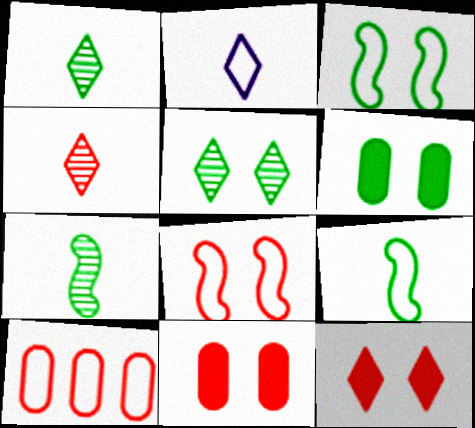[[2, 3, 10], 
[3, 5, 6]]